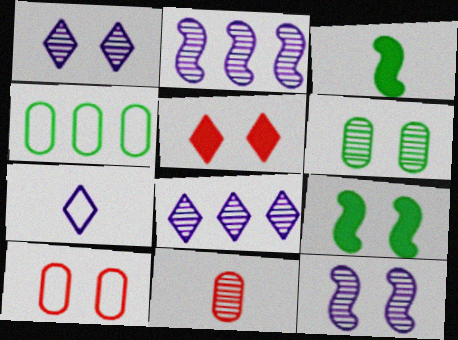[[1, 9, 10], 
[3, 7, 11], 
[3, 8, 10]]